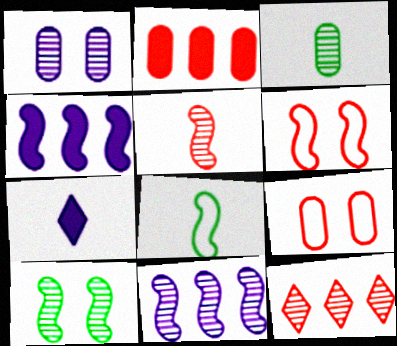[[5, 10, 11]]